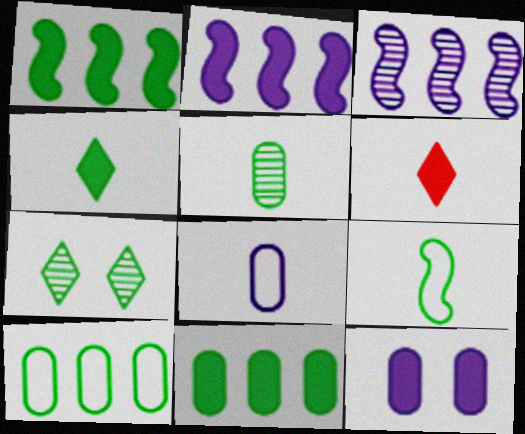[[1, 6, 12], 
[4, 5, 9], 
[7, 9, 11]]